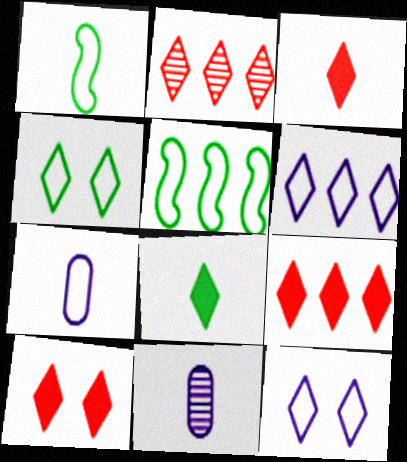[[1, 3, 11], 
[2, 8, 12], 
[3, 9, 10], 
[5, 10, 11]]